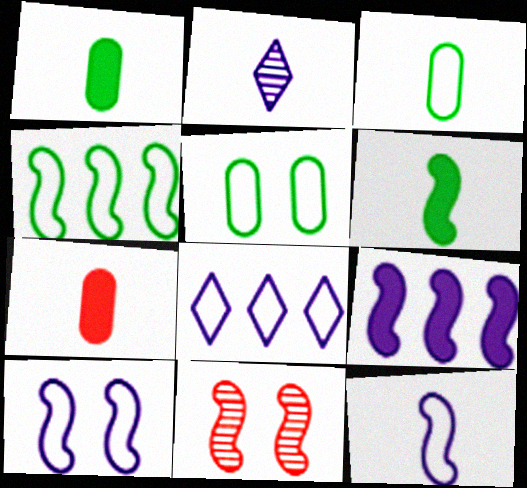[[1, 8, 11]]